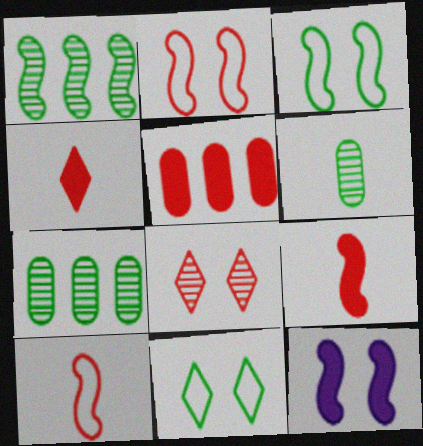[[1, 10, 12], 
[5, 8, 10]]